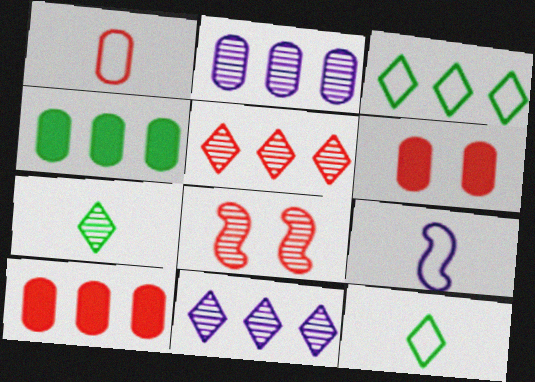[[1, 9, 12], 
[2, 7, 8]]